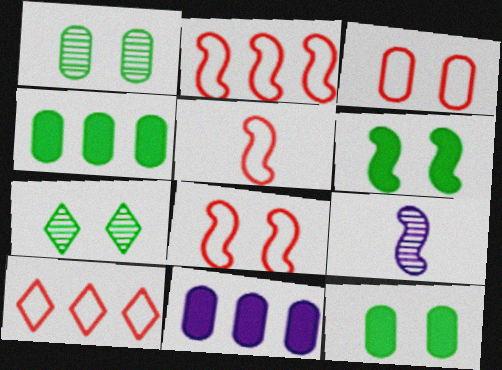[[2, 5, 8], 
[2, 6, 9], 
[3, 5, 10], 
[5, 7, 11], 
[9, 10, 12]]